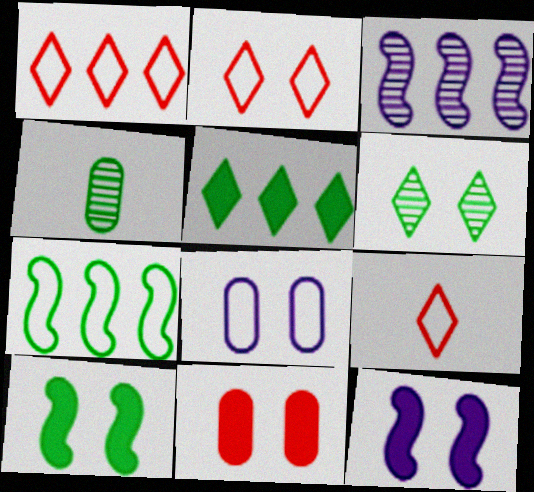[[1, 2, 9], 
[1, 4, 12], 
[7, 8, 9]]